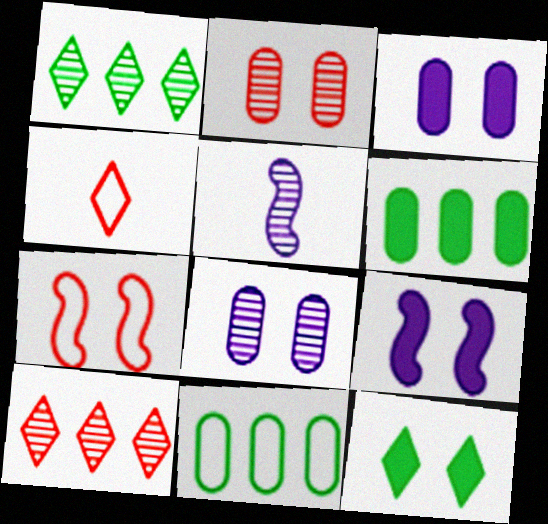[[1, 2, 5], 
[7, 8, 12]]